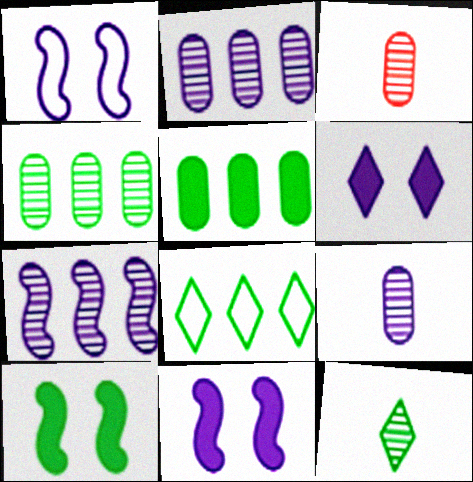[[3, 8, 11]]